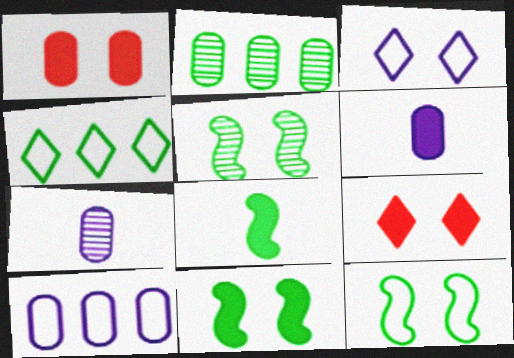[[1, 3, 5], 
[5, 11, 12]]